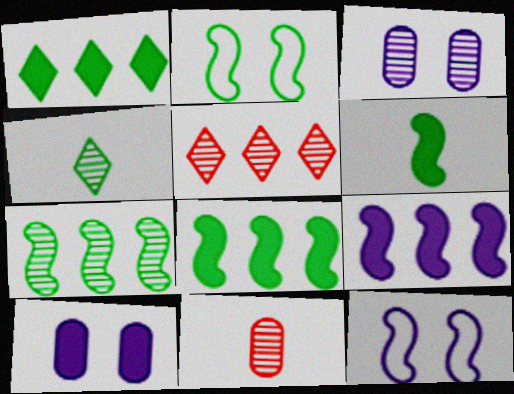[[1, 11, 12], 
[2, 6, 7]]